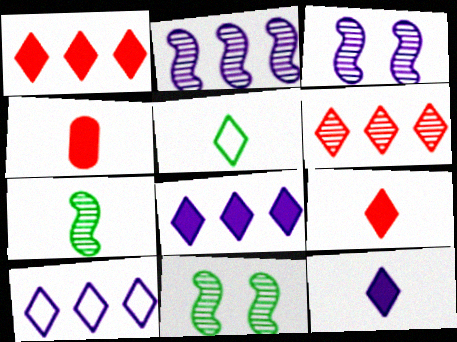[[4, 10, 11]]